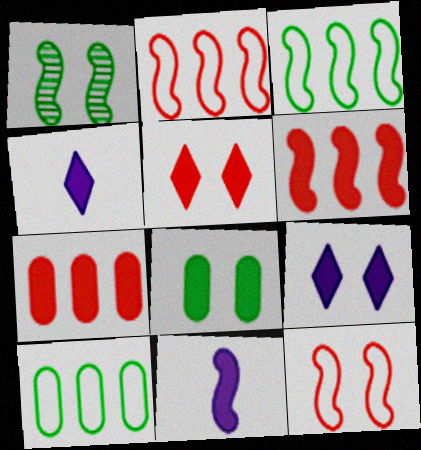[[1, 2, 11], 
[4, 6, 8]]